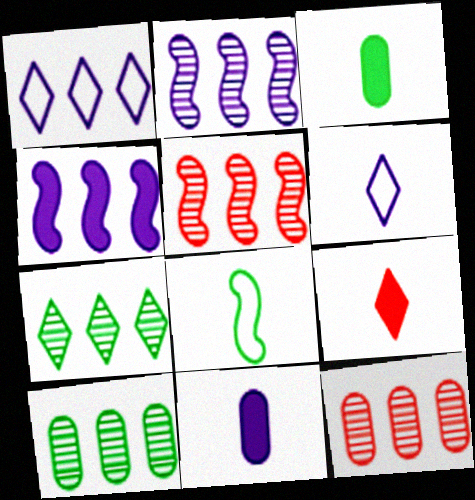[[2, 7, 12]]